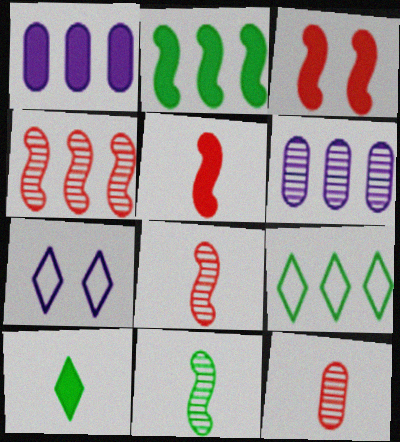[[1, 3, 10], 
[1, 4, 9], 
[2, 7, 12]]